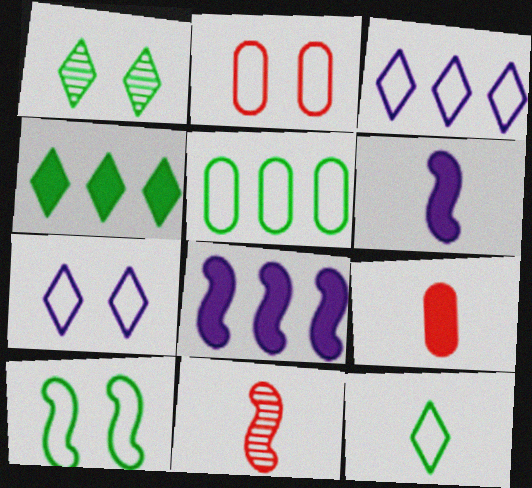[[1, 4, 12], 
[2, 7, 10], 
[5, 10, 12], 
[8, 10, 11]]